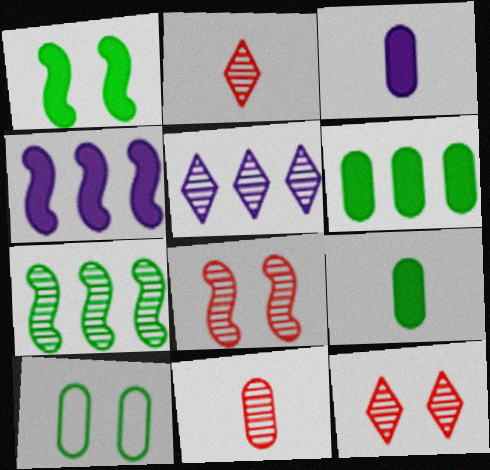[[2, 4, 10]]